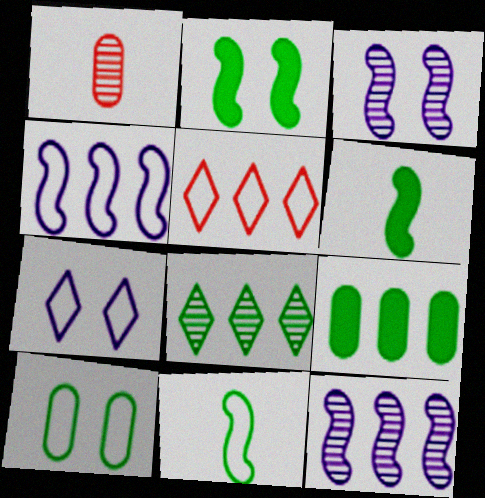[[1, 3, 8], 
[5, 9, 12], 
[6, 8, 10]]